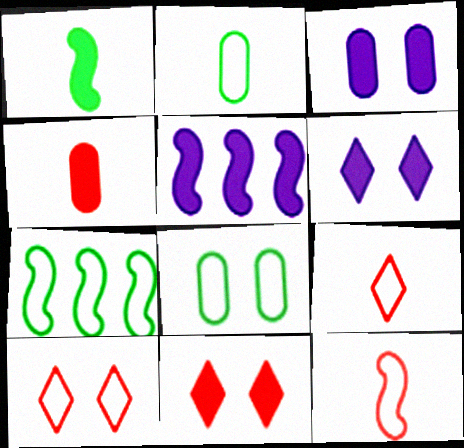[]